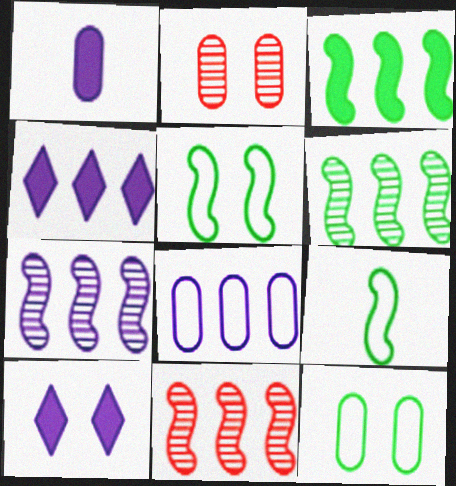[[2, 4, 9], 
[2, 5, 10], 
[4, 7, 8], 
[6, 7, 11]]